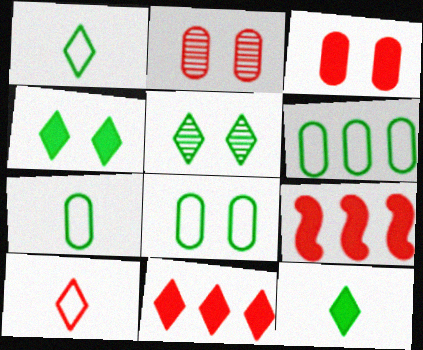[[2, 9, 10], 
[6, 7, 8]]